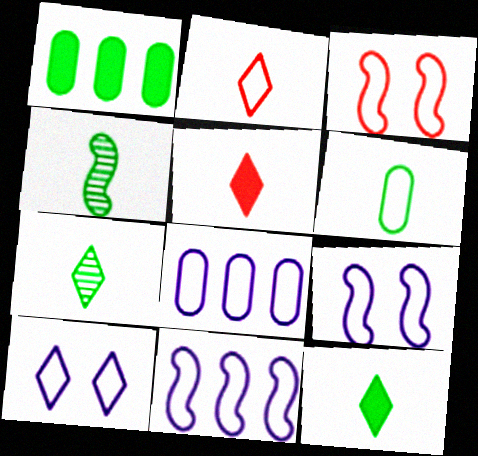[[4, 6, 12]]